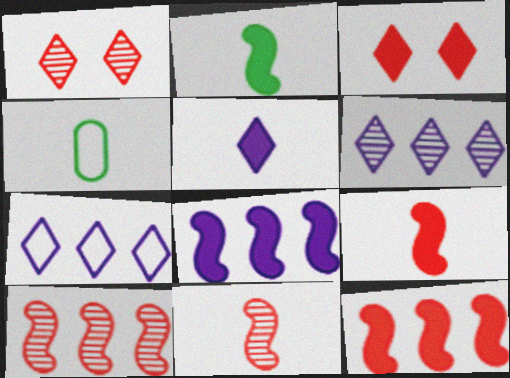[[1, 4, 8], 
[4, 5, 11]]